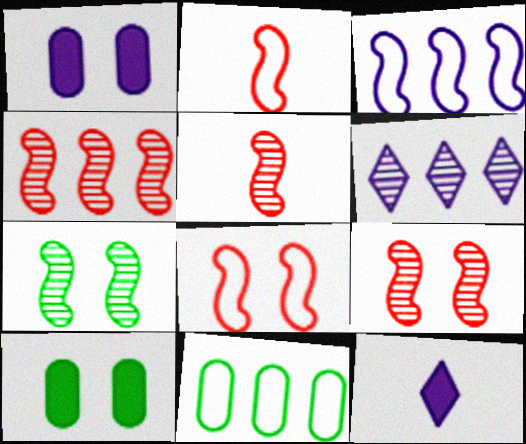[[2, 6, 10], 
[4, 5, 9], 
[9, 11, 12]]